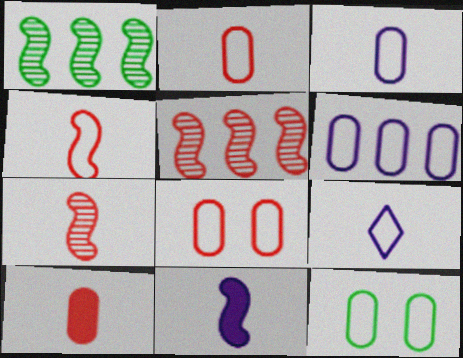[[2, 6, 12]]